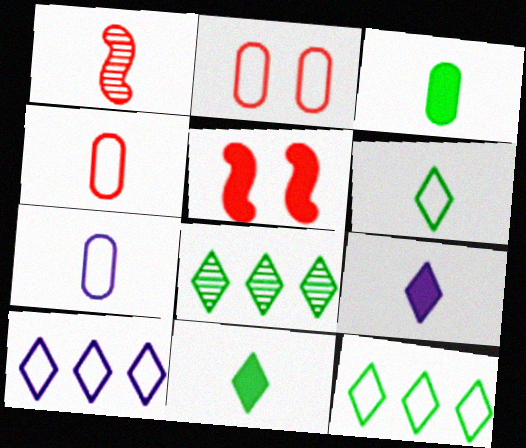[[1, 7, 11], 
[5, 7, 8]]